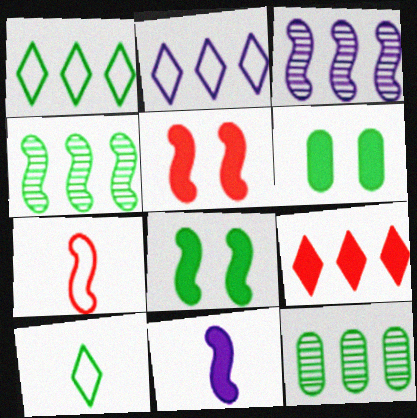[[3, 7, 8], 
[4, 6, 10], 
[6, 9, 11], 
[8, 10, 12]]